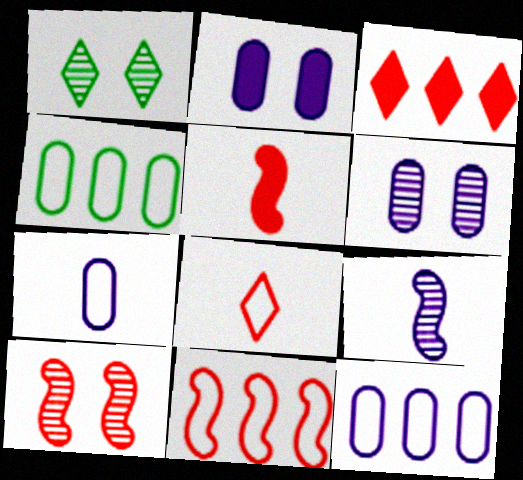[[1, 5, 12], 
[1, 6, 10], 
[5, 10, 11]]